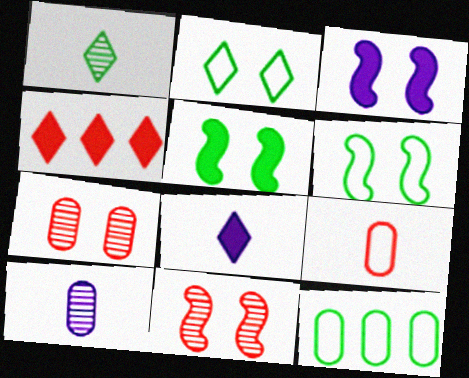[[1, 5, 12], 
[2, 3, 7], 
[3, 6, 11], 
[4, 6, 10], 
[4, 9, 11], 
[8, 11, 12]]